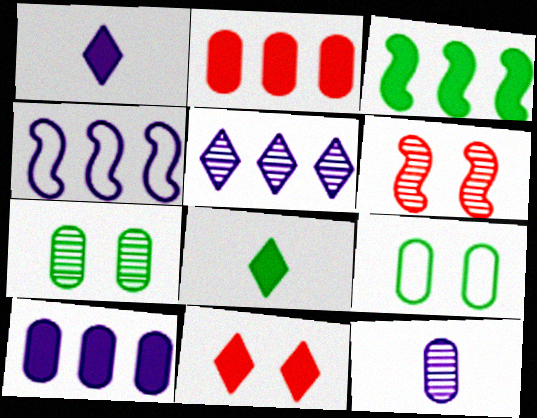[[2, 9, 12], 
[4, 5, 10]]